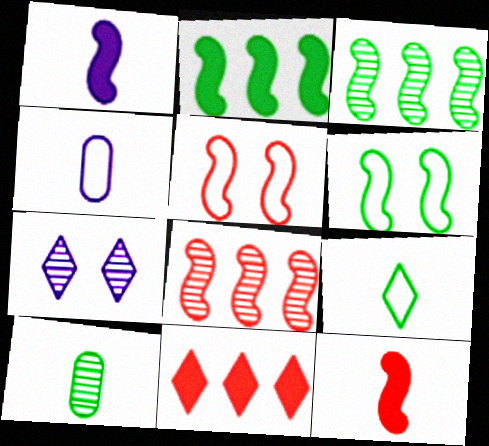[[1, 3, 5], 
[1, 6, 8], 
[5, 8, 12], 
[7, 8, 10], 
[7, 9, 11]]